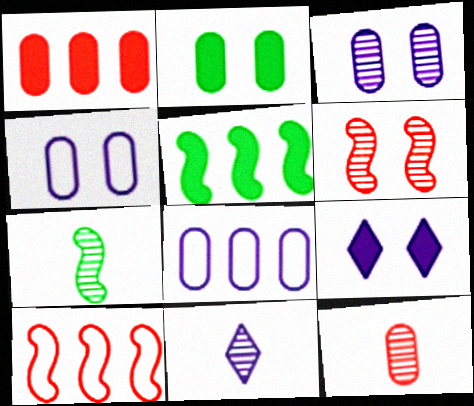[[2, 8, 12], 
[2, 10, 11], 
[7, 11, 12]]